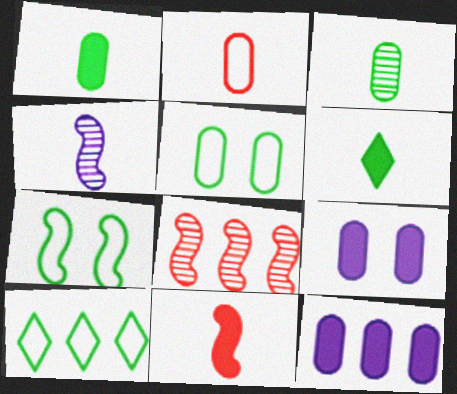[[2, 4, 6], 
[8, 10, 12]]